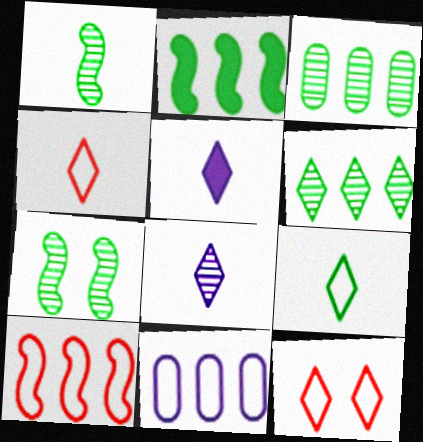[[5, 6, 12]]